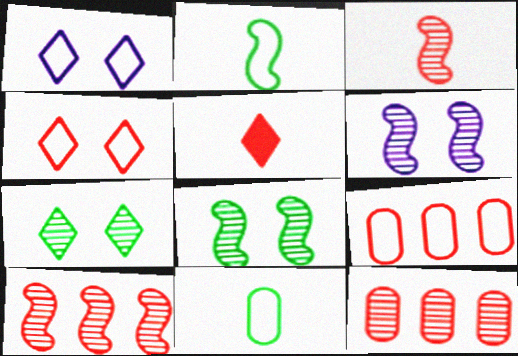[[1, 2, 9]]